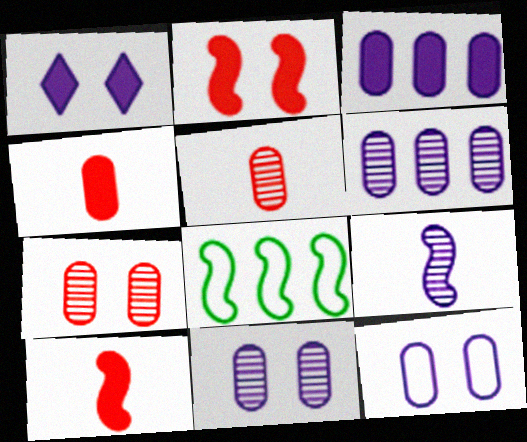[[1, 5, 8], 
[2, 8, 9]]